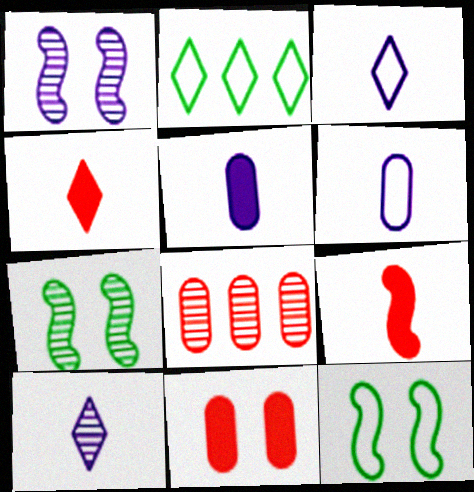[[7, 8, 10]]